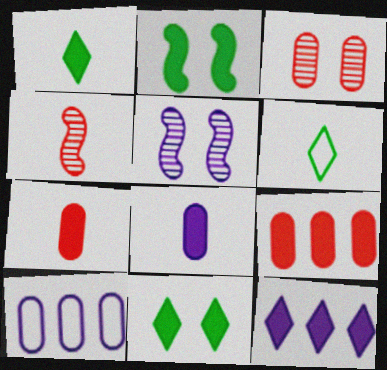[[2, 7, 12], 
[4, 6, 8], 
[4, 10, 11], 
[5, 6, 9]]